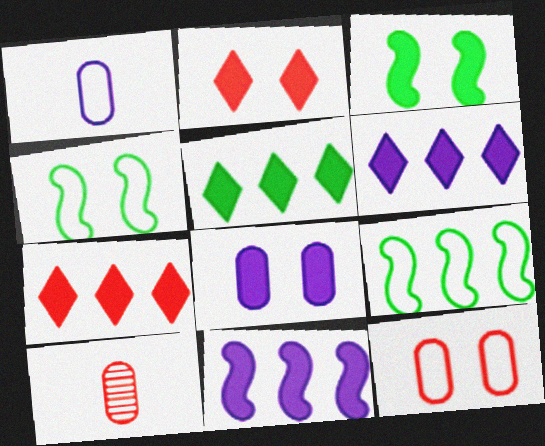[[2, 3, 8], 
[4, 6, 10], 
[5, 6, 7]]